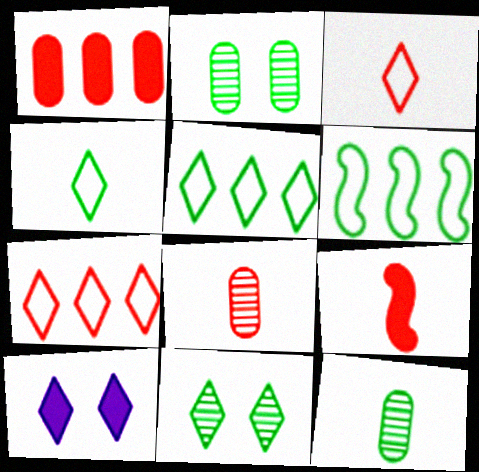[[3, 8, 9], 
[6, 8, 10]]